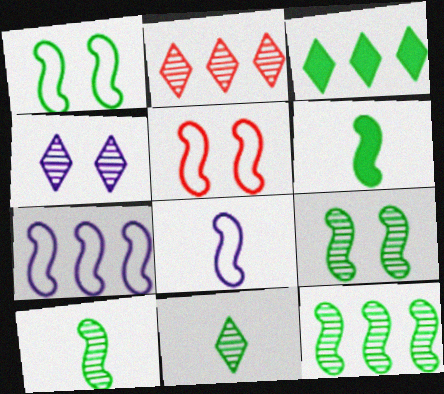[[1, 6, 12], 
[2, 4, 11], 
[9, 10, 12]]